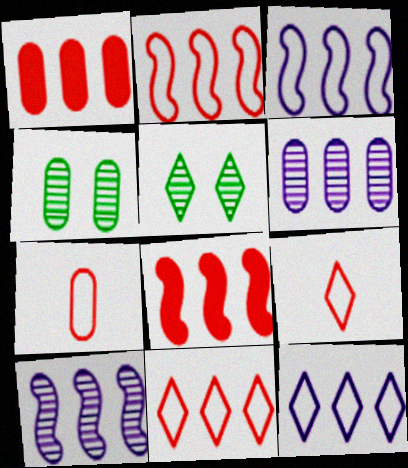[]